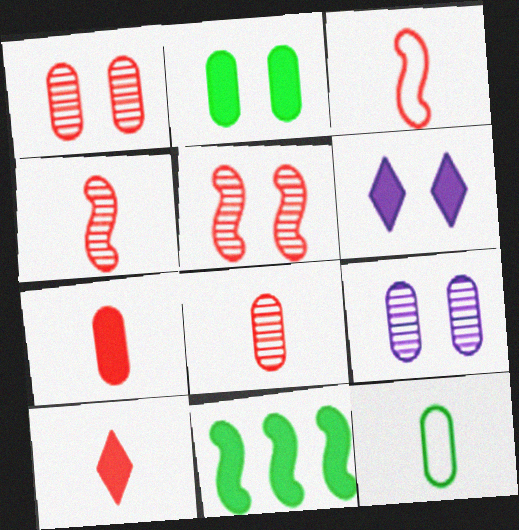[[3, 8, 10], 
[6, 7, 11]]